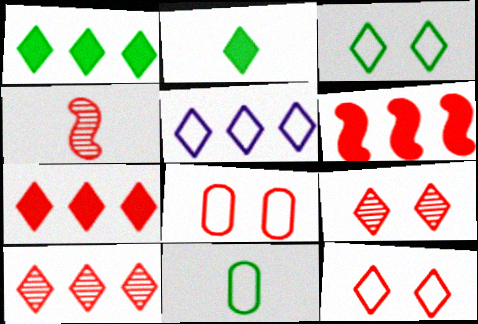[[1, 5, 10], 
[2, 5, 9], 
[4, 7, 8]]